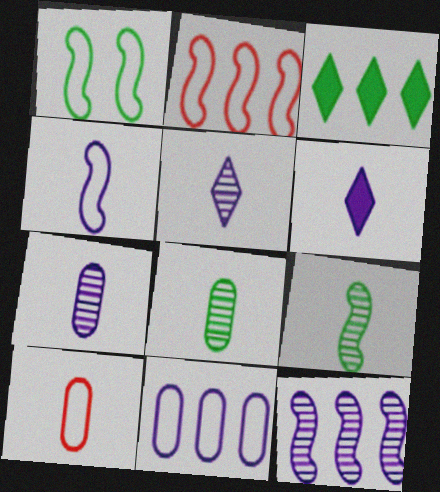[[1, 2, 4], 
[1, 3, 8], 
[4, 6, 7], 
[6, 9, 10]]